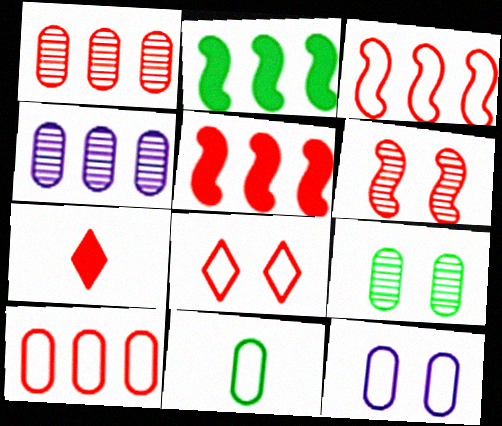[[6, 7, 10], 
[10, 11, 12]]